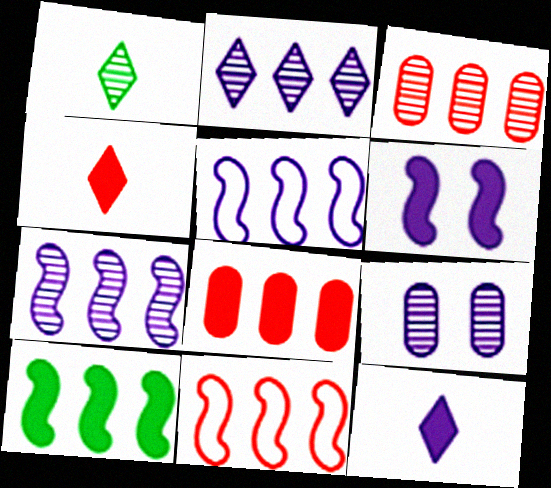[[5, 9, 12], 
[7, 10, 11]]